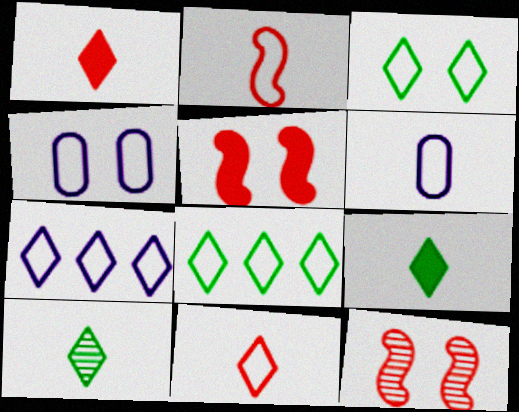[[2, 4, 8], 
[3, 7, 11]]